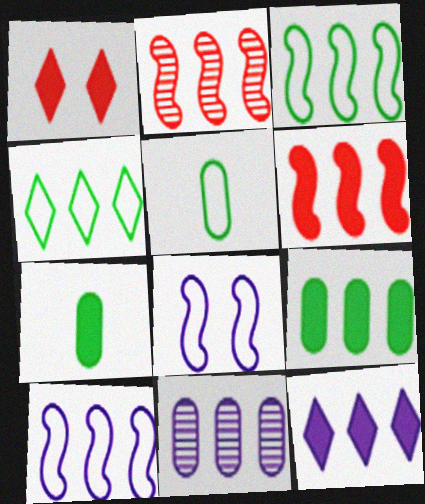[[4, 6, 11], 
[6, 9, 12], 
[10, 11, 12]]